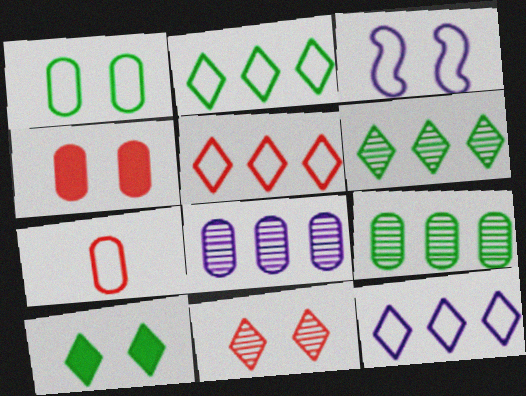[[2, 3, 7], 
[2, 5, 12]]